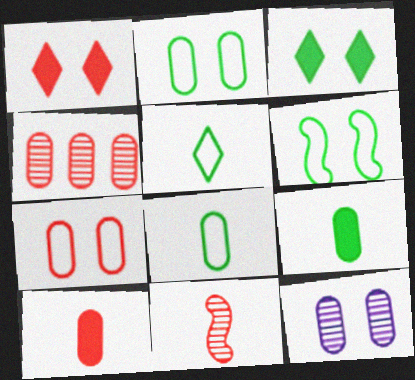[[1, 6, 12], 
[4, 7, 10]]